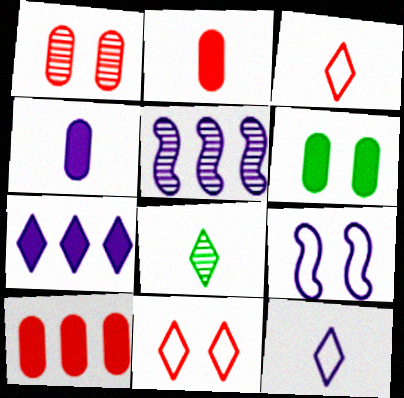[[1, 5, 8], 
[3, 5, 6], 
[4, 6, 10], 
[7, 8, 11], 
[8, 9, 10]]